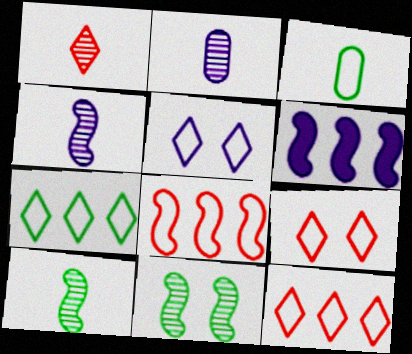[[1, 2, 10], 
[2, 5, 6], 
[3, 5, 8]]